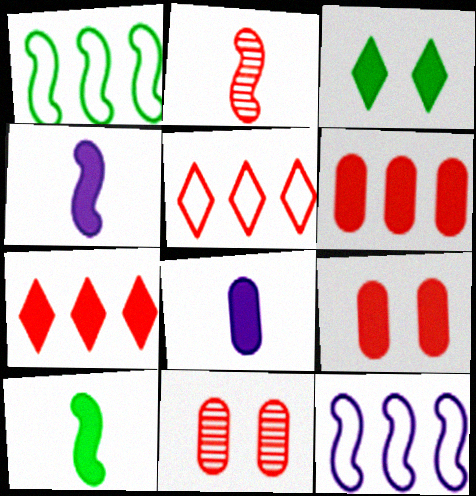[[2, 5, 9], 
[3, 4, 6]]